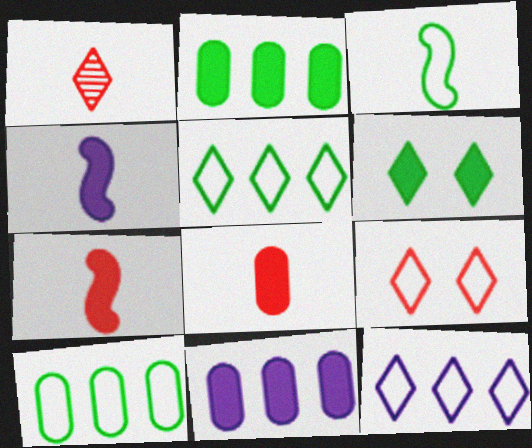[[1, 6, 12], 
[6, 7, 11]]